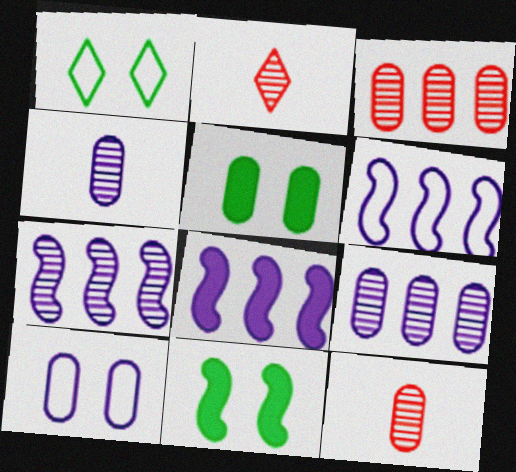[[1, 8, 12], 
[2, 5, 6], 
[6, 7, 8]]